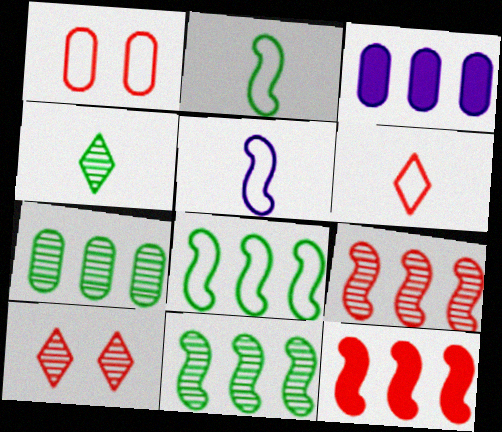[[2, 3, 10]]